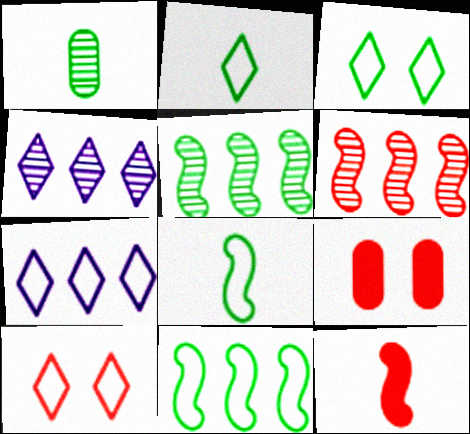[[2, 7, 10], 
[4, 8, 9]]